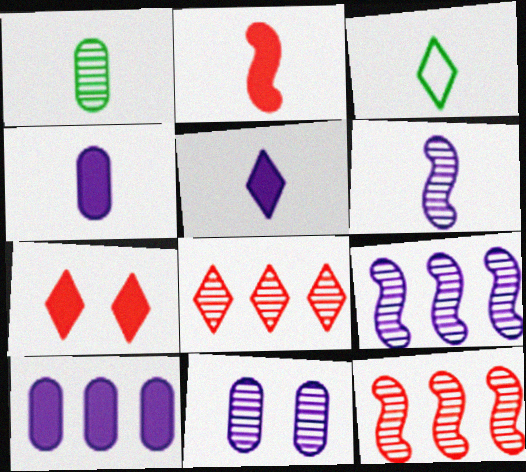[]